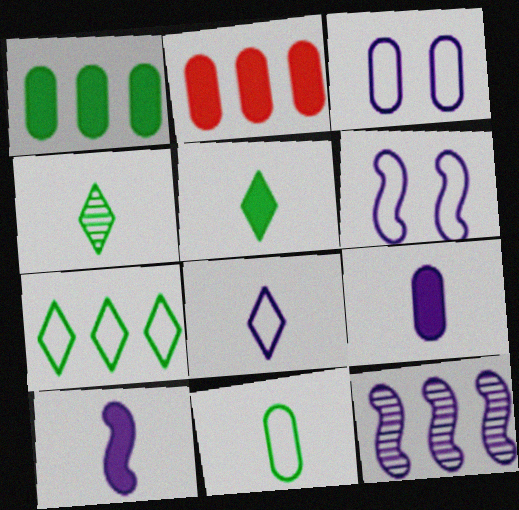[[2, 4, 6], 
[2, 7, 12], 
[6, 10, 12]]